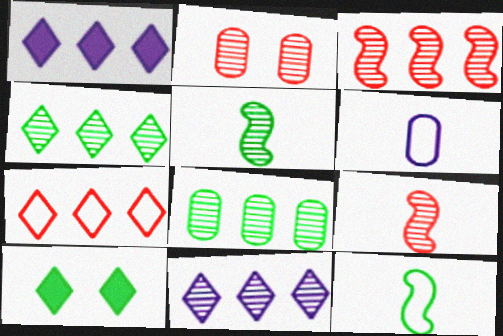[[1, 2, 12], 
[1, 4, 7], 
[2, 5, 11], 
[3, 6, 10], 
[3, 8, 11], 
[8, 10, 12]]